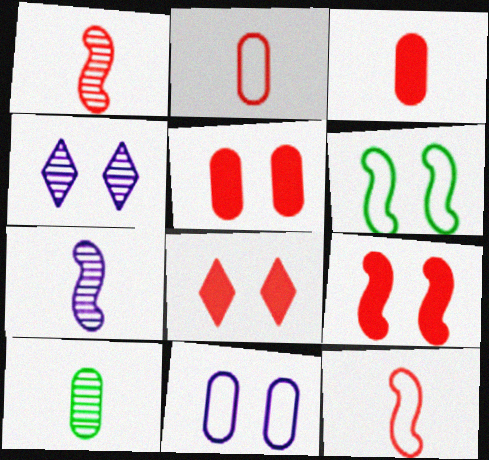[[4, 5, 6], 
[5, 8, 9]]